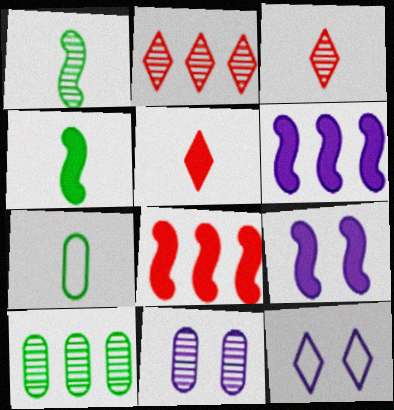[[1, 2, 11], 
[2, 7, 9], 
[4, 8, 9], 
[9, 11, 12]]